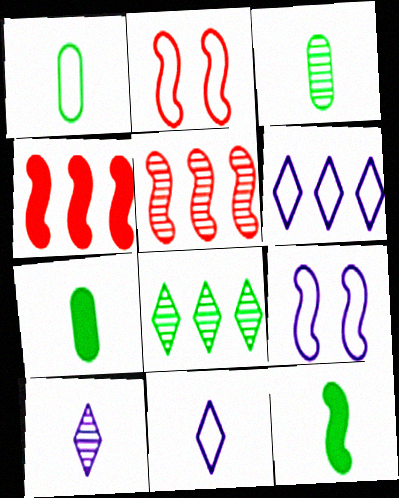[[1, 2, 6], 
[1, 3, 7], 
[5, 9, 12]]